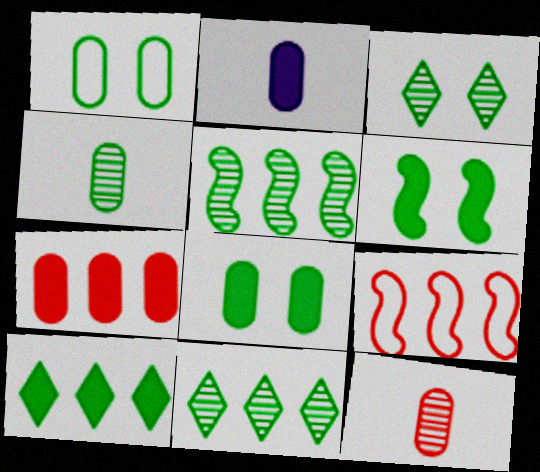[[1, 3, 6], 
[2, 3, 9], 
[2, 7, 8], 
[3, 4, 5]]